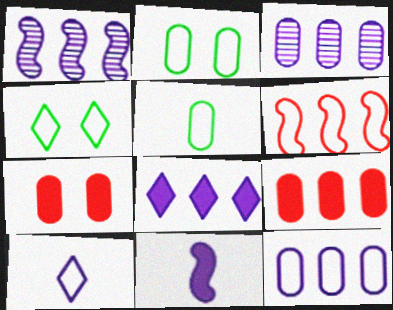[[1, 8, 12], 
[2, 6, 10], 
[3, 5, 7]]